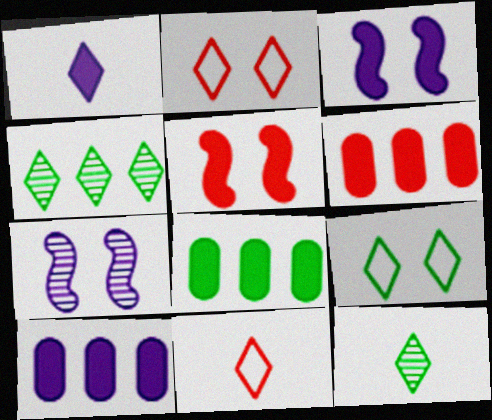[[1, 2, 4], 
[1, 3, 10], 
[1, 5, 8], 
[1, 11, 12], 
[6, 8, 10], 
[7, 8, 11]]